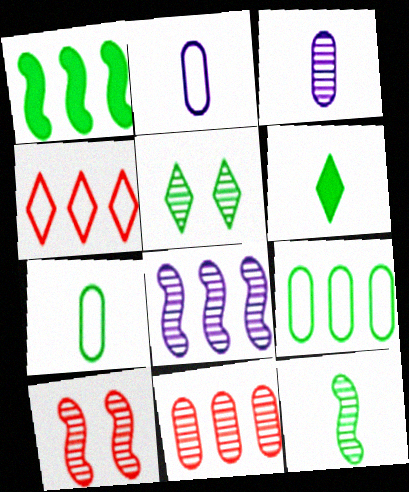[[1, 5, 7], 
[6, 7, 12], 
[8, 10, 12]]